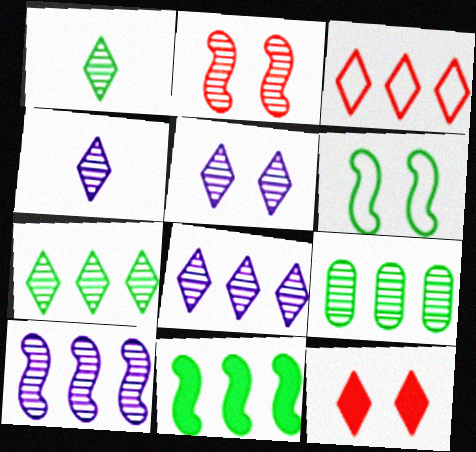[[2, 4, 9], 
[4, 5, 8]]